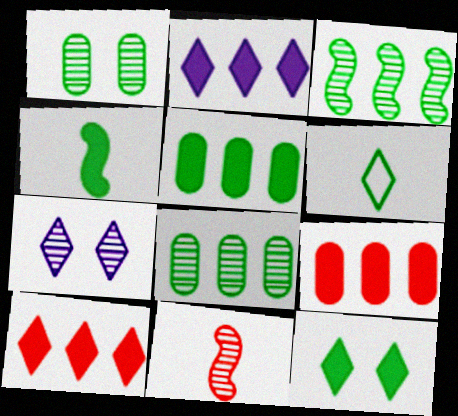[[4, 5, 12], 
[6, 7, 10], 
[7, 8, 11]]